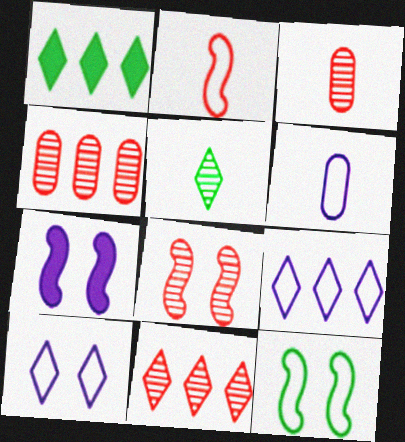[[1, 6, 8], 
[1, 9, 11], 
[3, 8, 11], 
[7, 8, 12]]